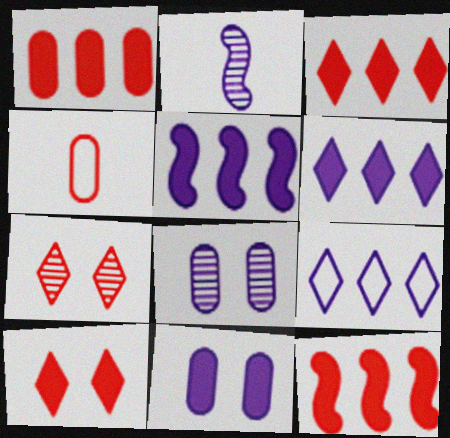[[1, 3, 12], 
[2, 9, 11], 
[4, 7, 12]]